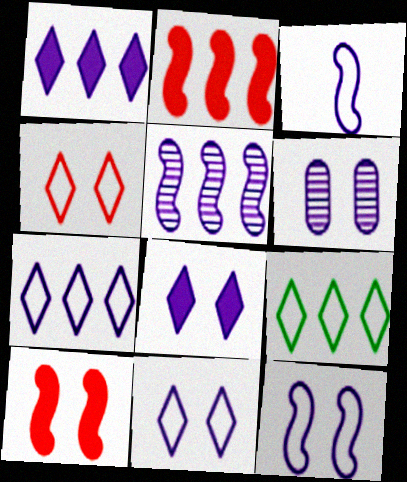[[1, 3, 6], 
[6, 8, 12]]